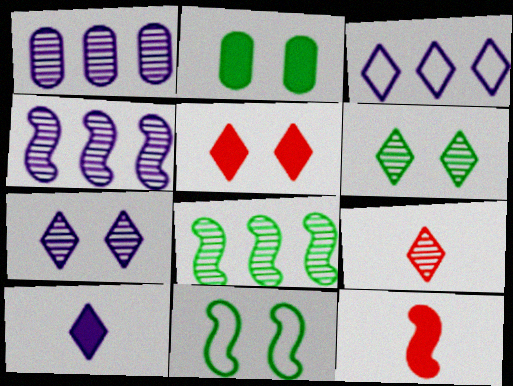[[2, 6, 11], 
[3, 7, 10], 
[4, 11, 12]]